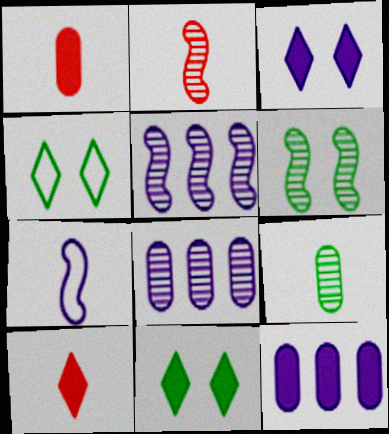[[1, 4, 5], 
[2, 4, 12], 
[2, 5, 6], 
[3, 7, 8], 
[7, 9, 10]]